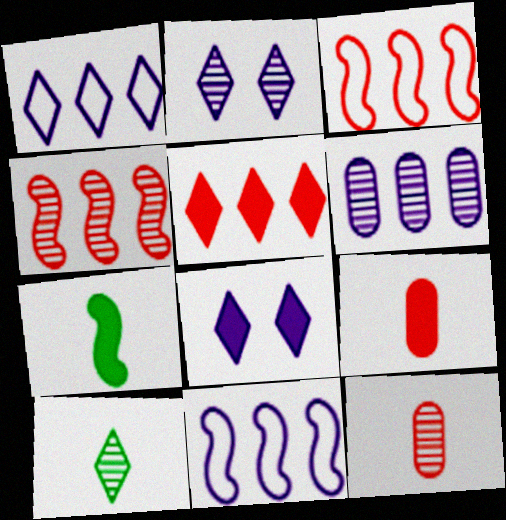[]